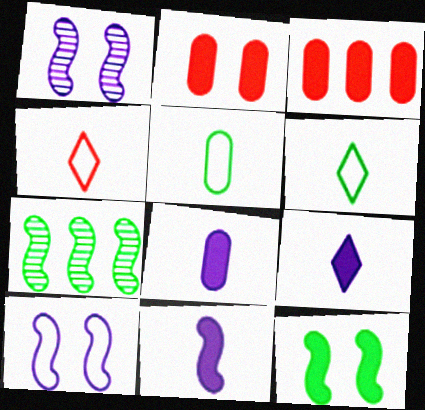[[1, 3, 6], 
[3, 9, 12], 
[8, 9, 11]]